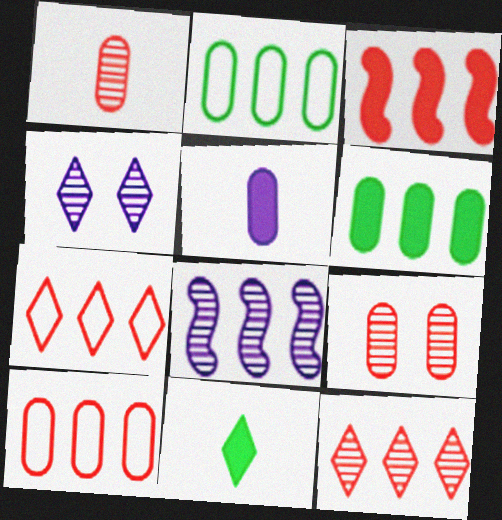[[2, 5, 9], 
[3, 10, 12], 
[4, 7, 11], 
[6, 7, 8]]